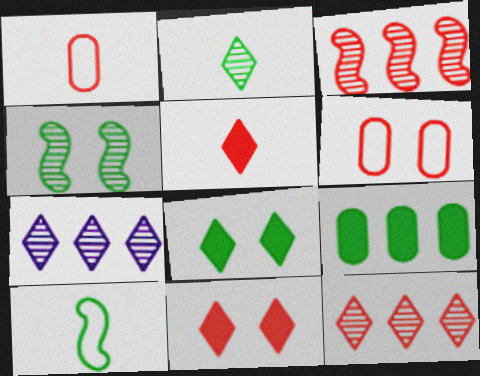[[1, 3, 11], 
[3, 5, 6]]